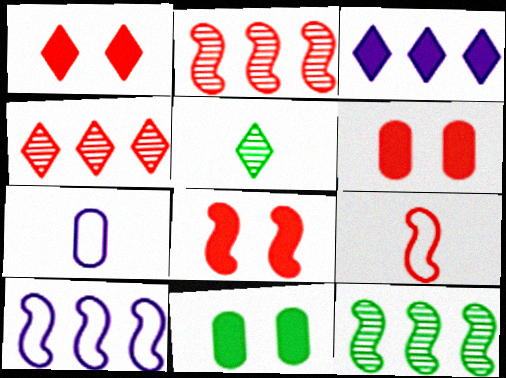[[1, 6, 8], 
[1, 7, 12], 
[2, 8, 9], 
[4, 6, 9], 
[5, 6, 10]]